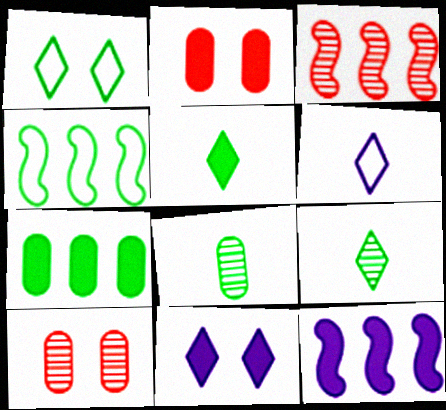[[2, 5, 12], 
[3, 4, 12]]